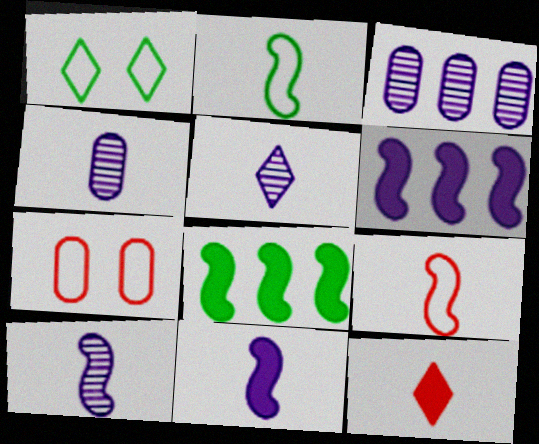[[2, 4, 12], 
[4, 5, 10], 
[5, 7, 8]]